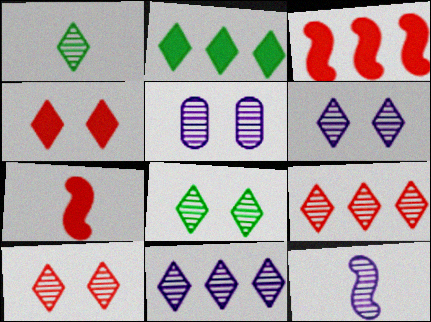[[1, 6, 9], 
[1, 10, 11], 
[5, 11, 12], 
[6, 8, 10]]